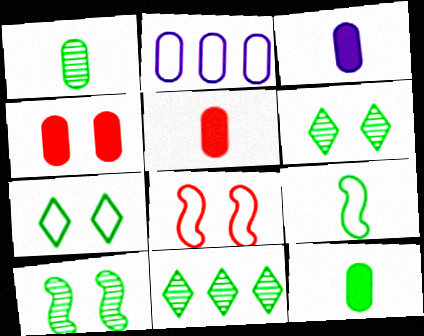[[1, 2, 4], 
[1, 10, 11], 
[3, 5, 12], 
[3, 8, 11]]